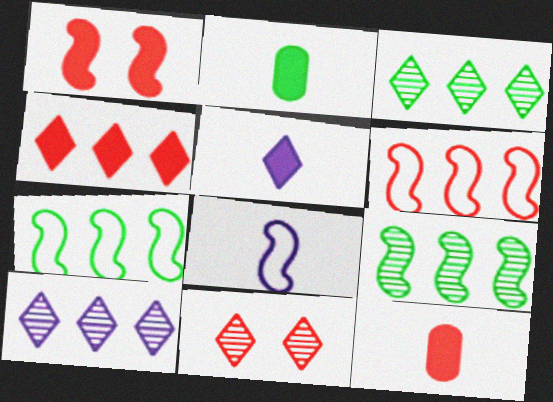[[1, 4, 12], 
[1, 8, 9], 
[6, 11, 12]]